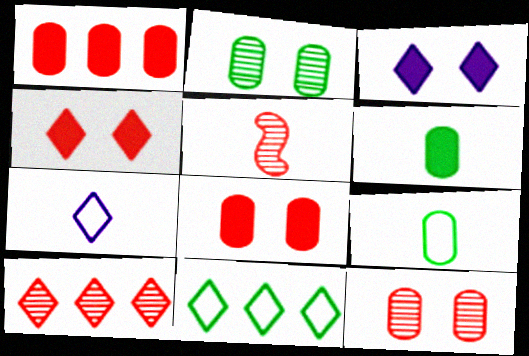[[5, 6, 7], 
[5, 10, 12]]